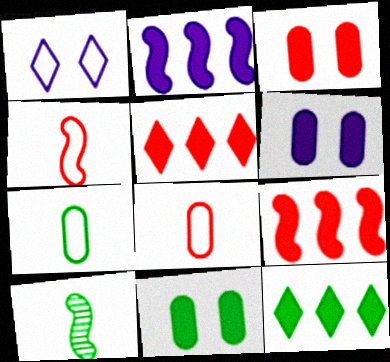[[3, 6, 11]]